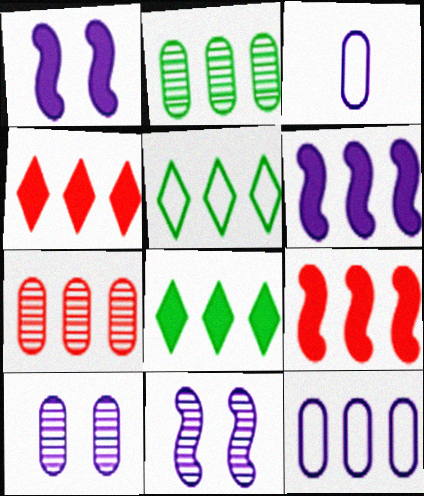[[5, 6, 7]]